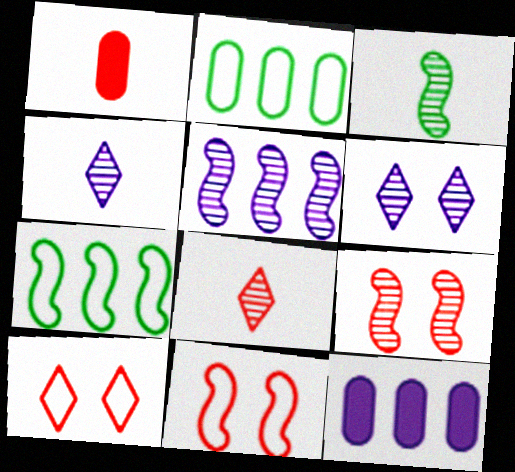[[1, 6, 7], 
[3, 5, 9], 
[3, 10, 12]]